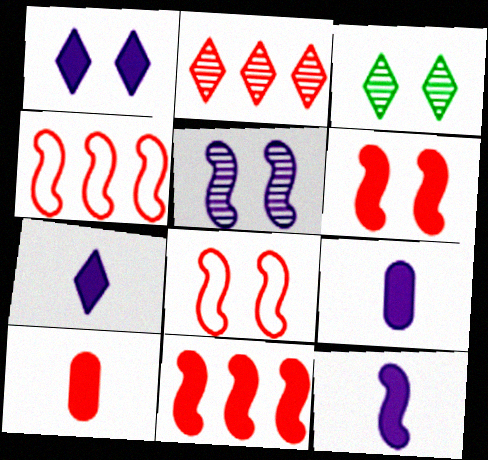[[2, 8, 10], 
[3, 4, 9], 
[7, 9, 12]]